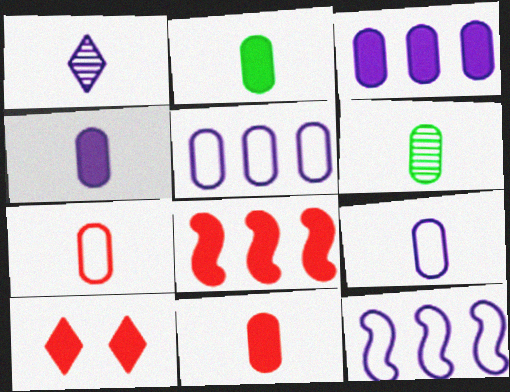[[2, 4, 11], 
[4, 6, 7], 
[6, 9, 11], 
[6, 10, 12], 
[8, 10, 11]]